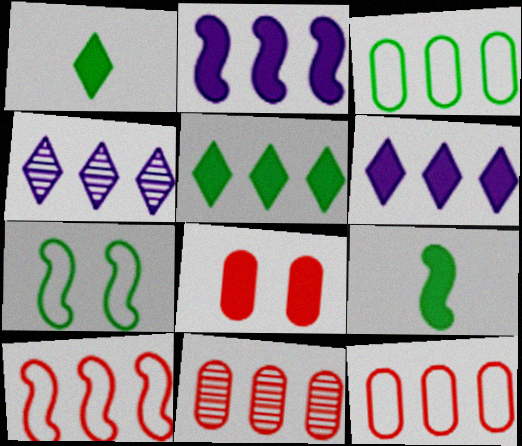[[1, 2, 8], 
[6, 8, 9]]